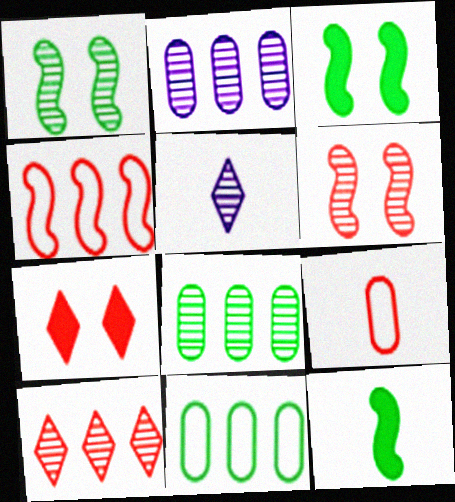[[5, 6, 8], 
[5, 9, 12]]